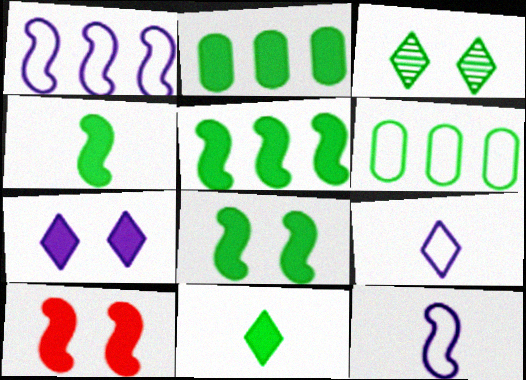[[2, 8, 11], 
[3, 4, 6], 
[4, 5, 8]]